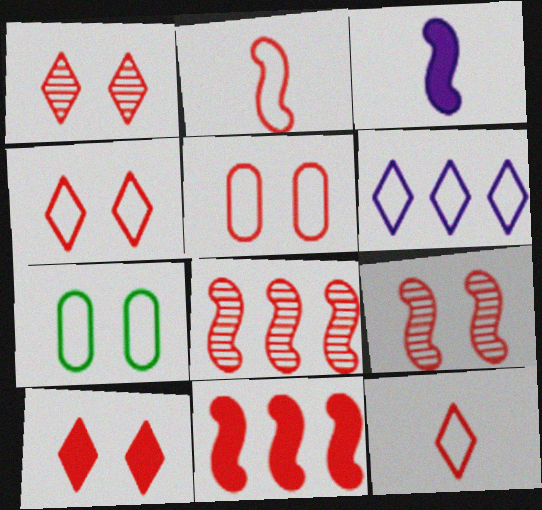[[1, 4, 10], 
[2, 6, 7], 
[2, 9, 11], 
[5, 9, 10]]